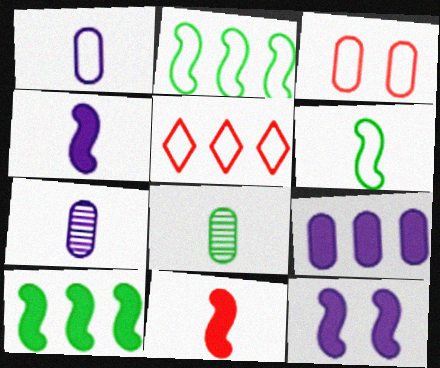[[3, 8, 9], 
[5, 8, 12], 
[10, 11, 12]]